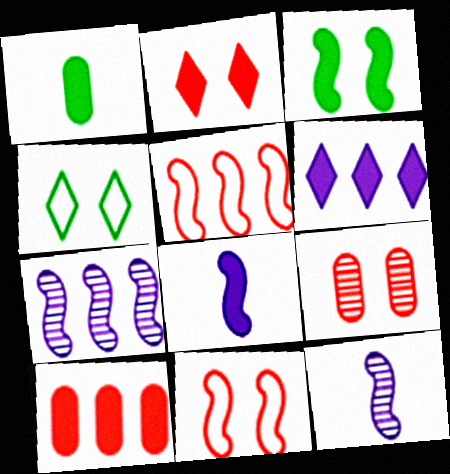[[2, 9, 11], 
[3, 5, 12], 
[4, 10, 12]]